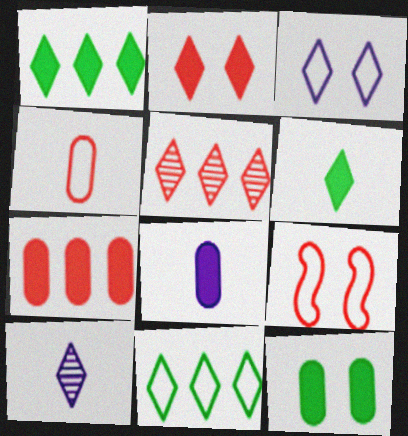[[2, 10, 11], 
[3, 5, 6], 
[7, 8, 12]]